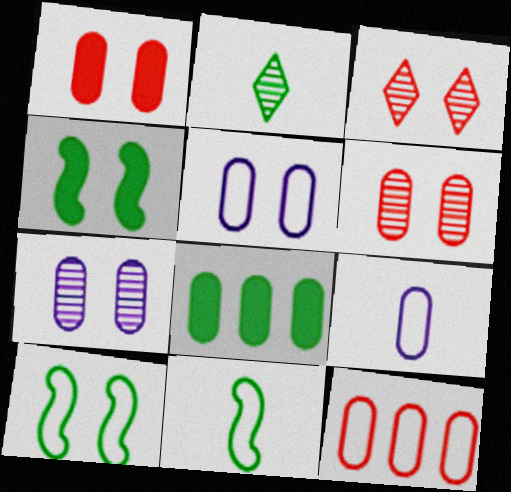[[2, 8, 10], 
[3, 4, 5], 
[6, 8, 9]]